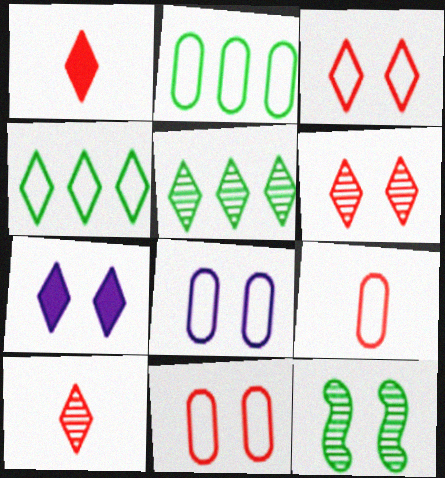[[2, 8, 9], 
[4, 7, 10], 
[7, 11, 12]]